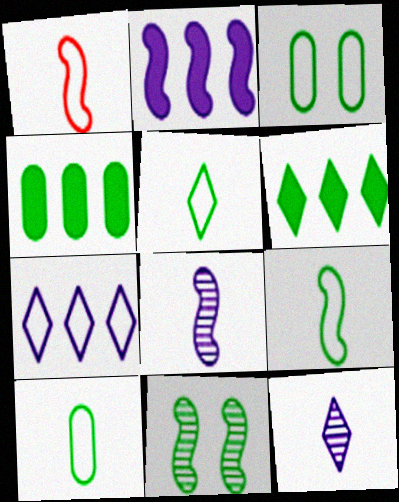[[1, 2, 11], 
[1, 3, 7], 
[4, 5, 11], 
[5, 9, 10], 
[6, 10, 11]]